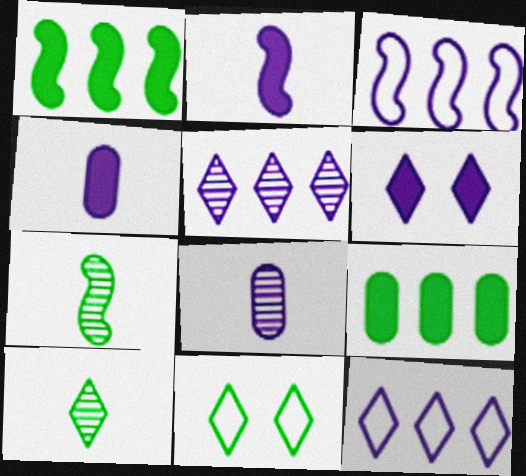[[3, 6, 8], 
[7, 9, 11]]